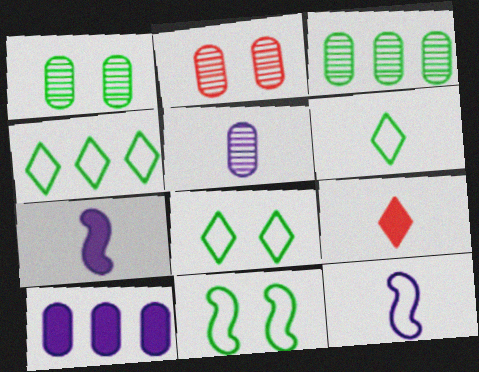[[2, 3, 5], 
[2, 4, 7], 
[4, 6, 8]]